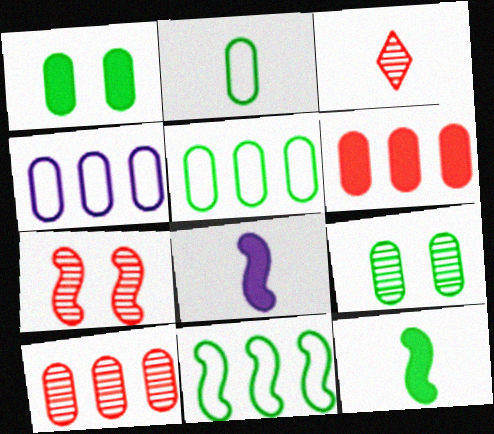[[2, 3, 8], 
[3, 7, 10], 
[7, 8, 11]]